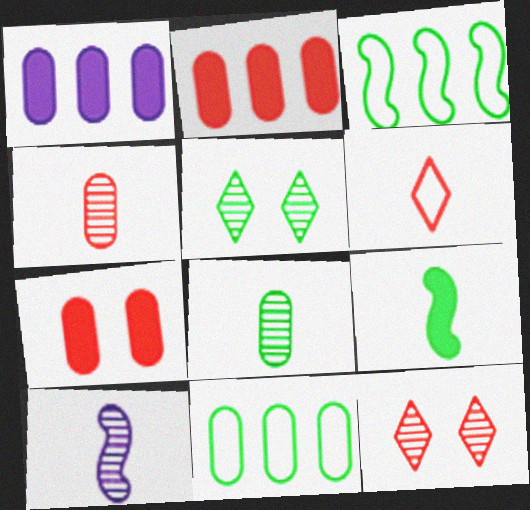[[5, 9, 11]]